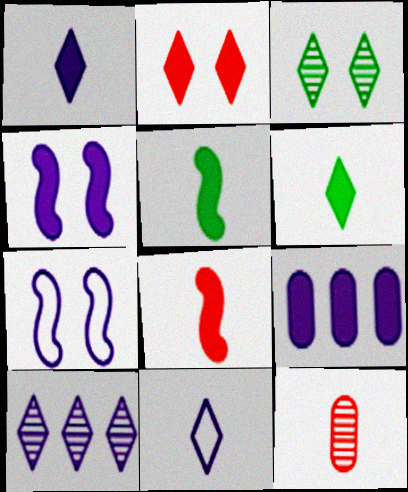[[1, 4, 9], 
[2, 5, 9], 
[5, 11, 12]]